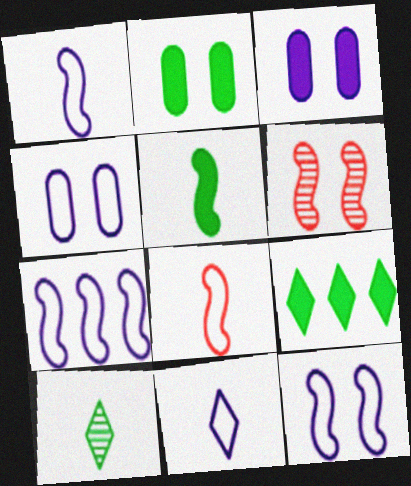[[1, 7, 12], 
[2, 5, 9], 
[4, 7, 11], 
[5, 6, 7]]